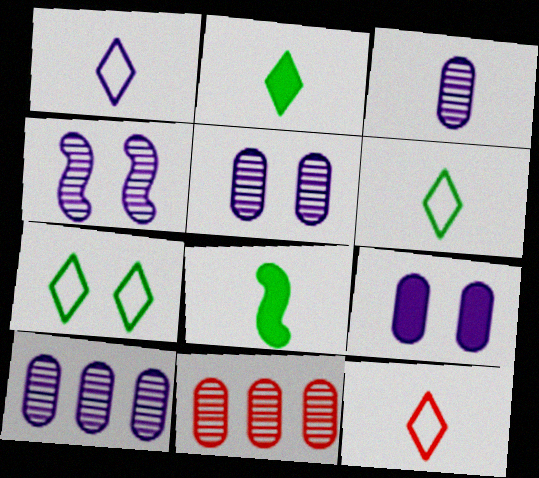[[1, 6, 12], 
[3, 5, 10], 
[3, 8, 12]]